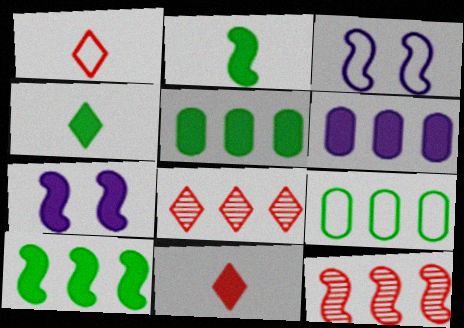[[1, 3, 9], 
[2, 3, 12], 
[5, 7, 11]]